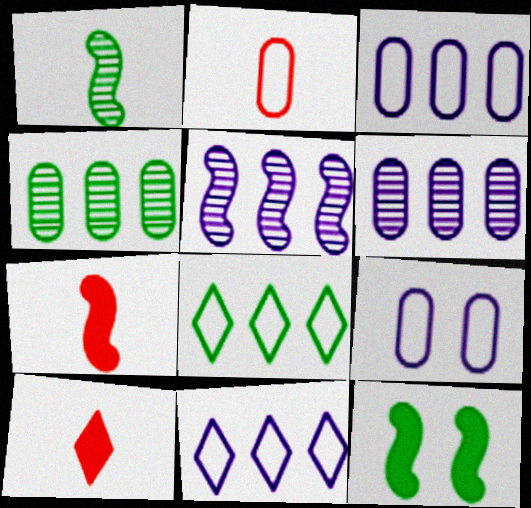[]